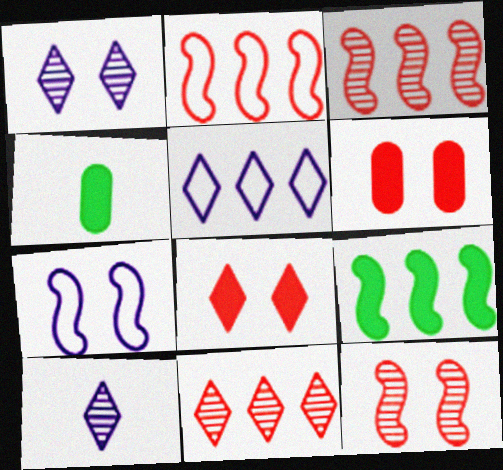[[1, 2, 4], 
[4, 5, 12], 
[4, 7, 11]]